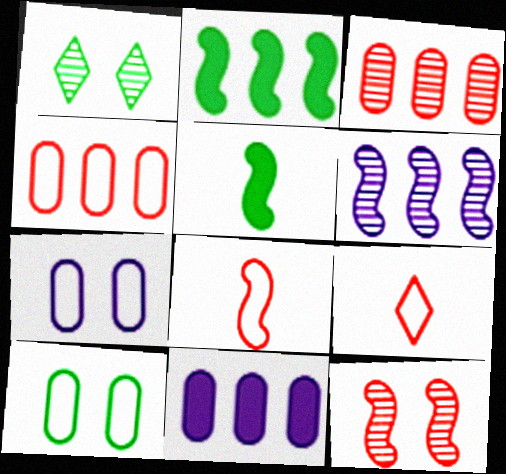[[1, 8, 11]]